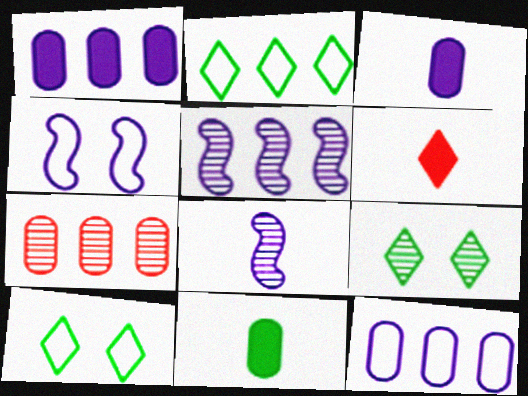[[7, 8, 9]]